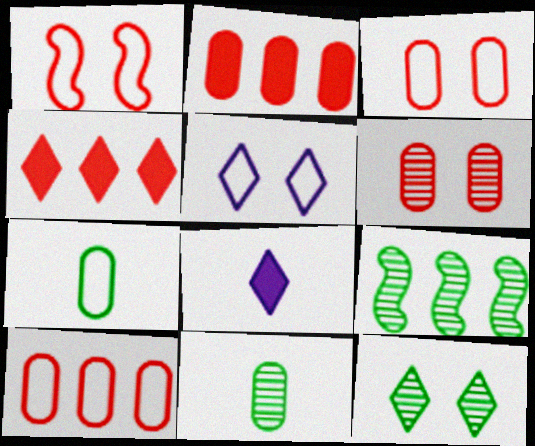[[3, 8, 9], 
[9, 11, 12]]